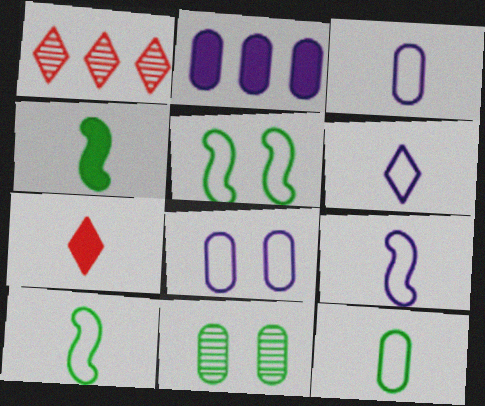[[1, 4, 8], 
[3, 6, 9]]